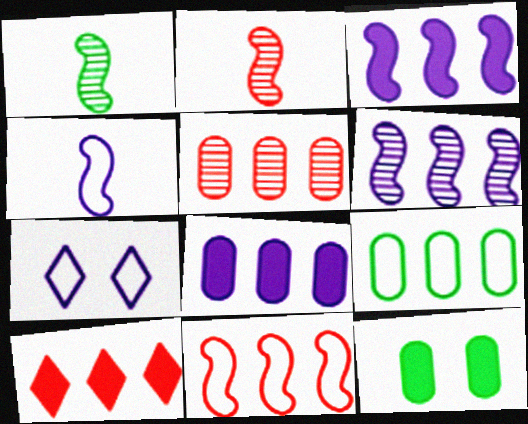[[5, 8, 9], 
[5, 10, 11], 
[6, 9, 10]]